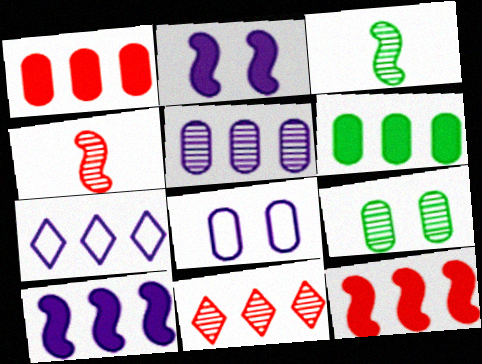[[5, 7, 10]]